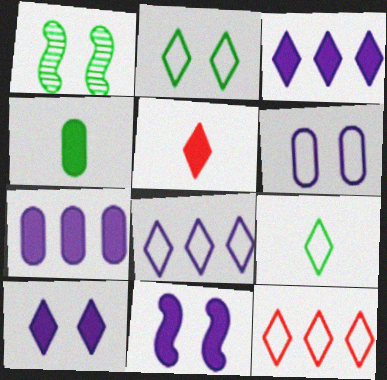[]